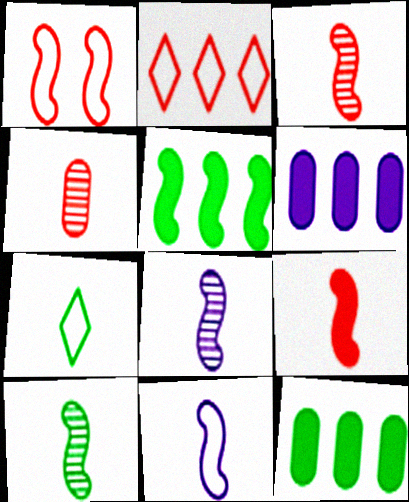[[1, 5, 8], 
[3, 8, 10], 
[9, 10, 11]]